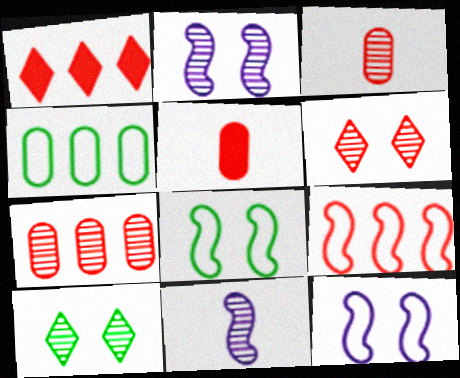[[1, 7, 9], 
[5, 6, 9], 
[7, 10, 11]]